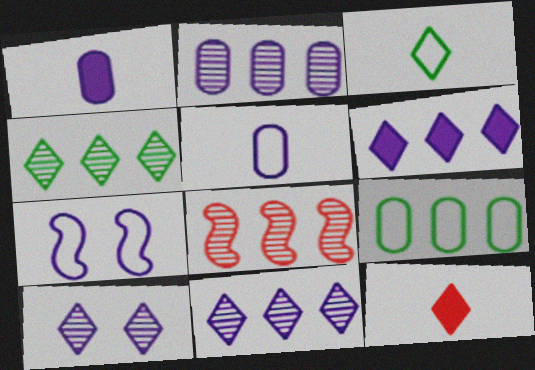[[1, 7, 11], 
[2, 4, 8], 
[6, 8, 9]]